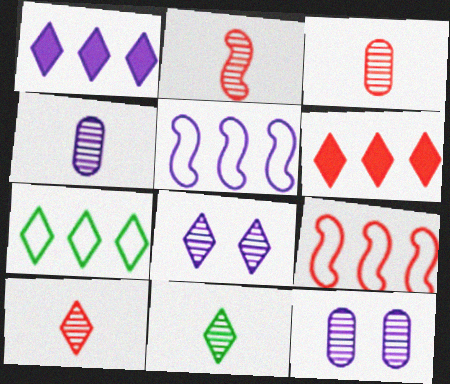[[2, 3, 10], 
[2, 4, 11]]